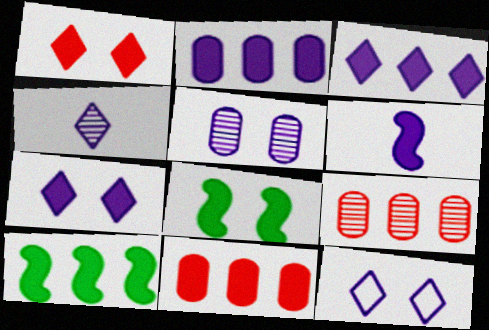[[2, 6, 7], 
[3, 4, 12], 
[3, 10, 11]]